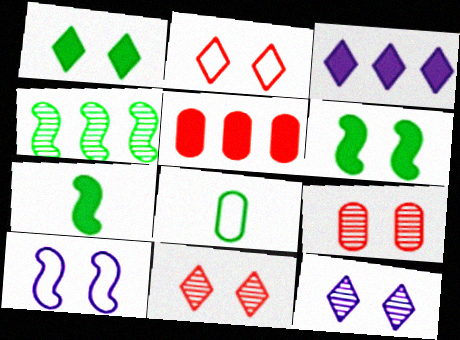[[1, 2, 12], 
[1, 4, 8], 
[1, 9, 10]]